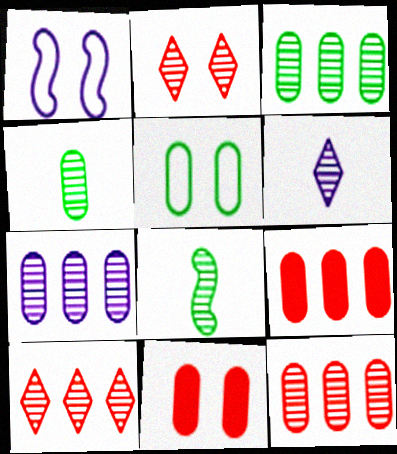[[2, 7, 8], 
[3, 7, 12]]